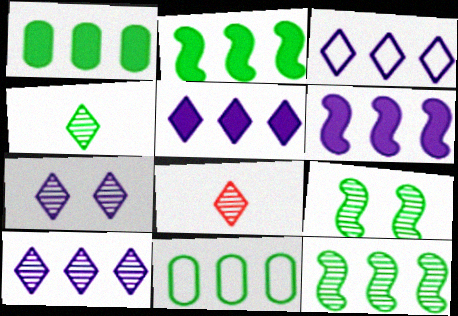[[3, 5, 10]]